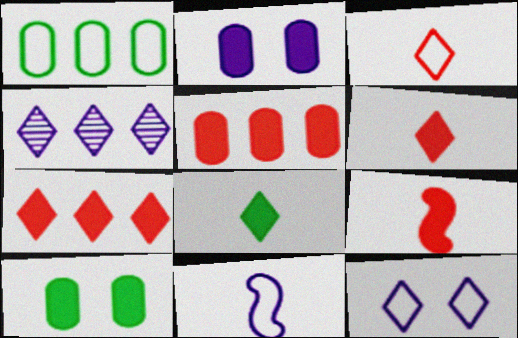[[2, 4, 11]]